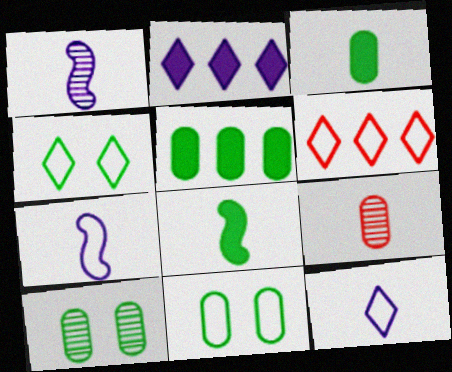[[4, 6, 12], 
[6, 7, 11], 
[8, 9, 12]]